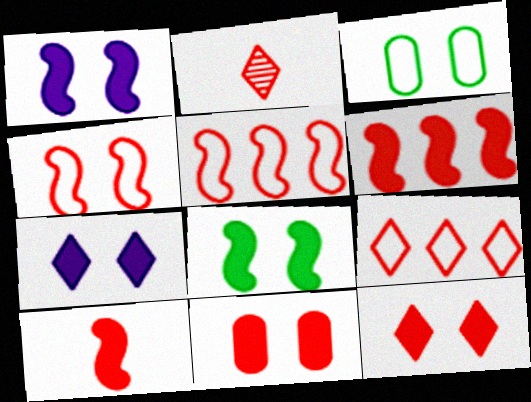[[2, 5, 11], 
[2, 9, 12], 
[7, 8, 11]]